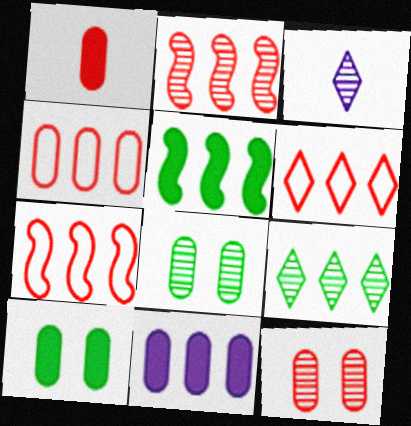[[1, 4, 12], 
[1, 10, 11], 
[2, 3, 8], 
[3, 7, 10], 
[4, 6, 7], 
[7, 9, 11]]